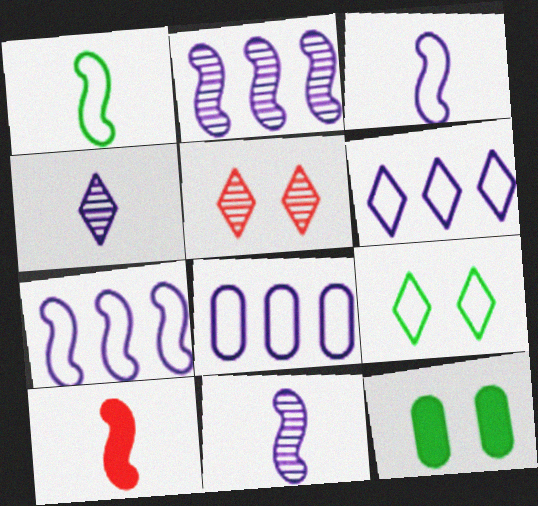[[1, 10, 11], 
[6, 7, 8]]